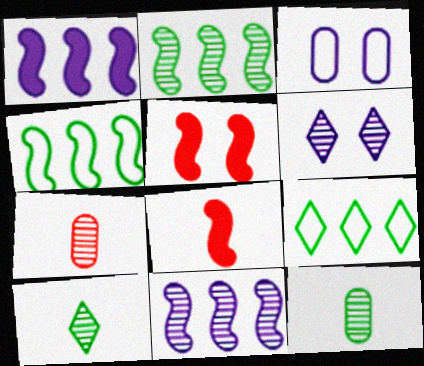[[2, 6, 7]]